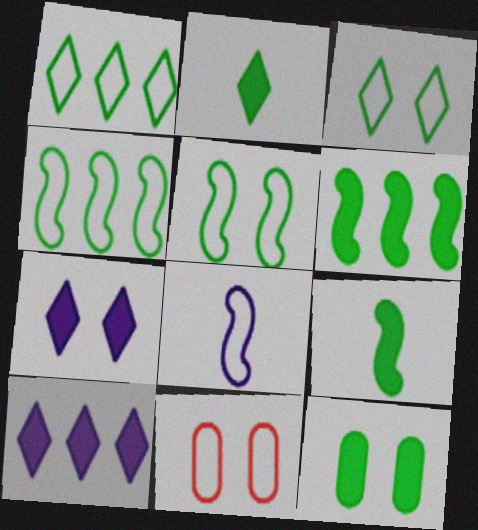[[1, 8, 11], 
[2, 6, 12]]